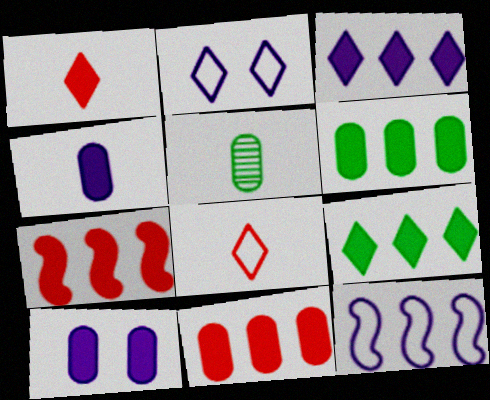[[2, 5, 7], 
[3, 6, 7]]